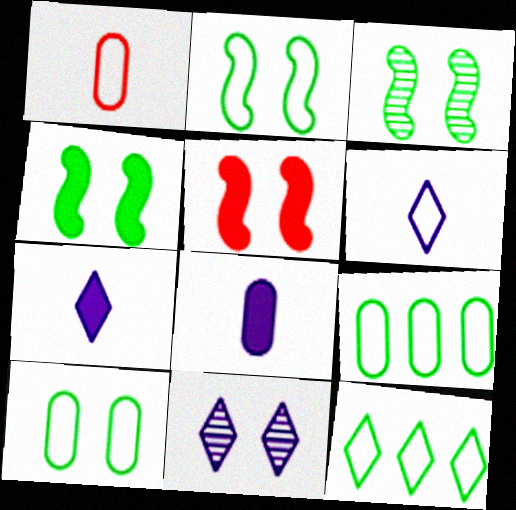[[2, 3, 4], 
[5, 10, 11]]